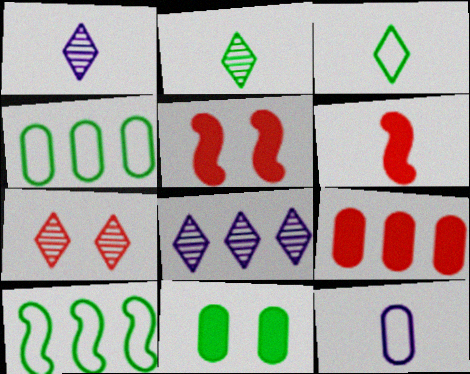[[1, 4, 5], 
[2, 6, 12], 
[2, 7, 8], 
[2, 10, 11], 
[8, 9, 10]]